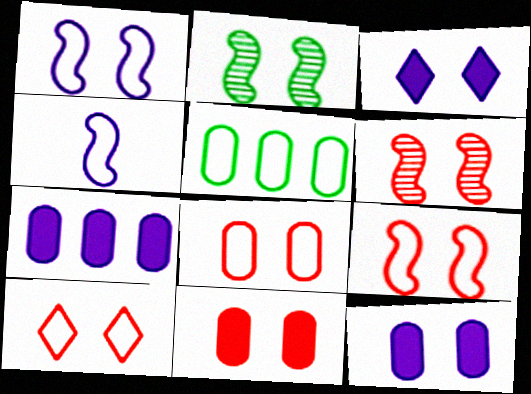[[2, 3, 8], 
[2, 10, 12], 
[4, 5, 10], 
[6, 10, 11], 
[8, 9, 10]]